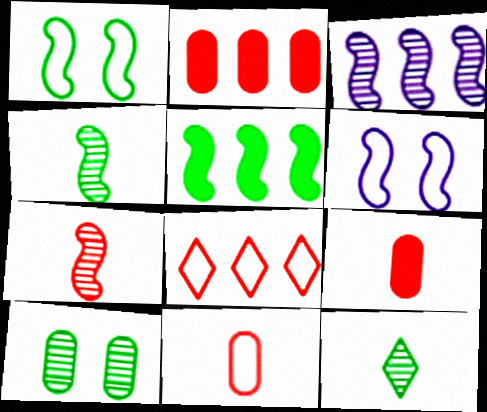[[1, 4, 5], 
[2, 6, 12], 
[5, 6, 7]]